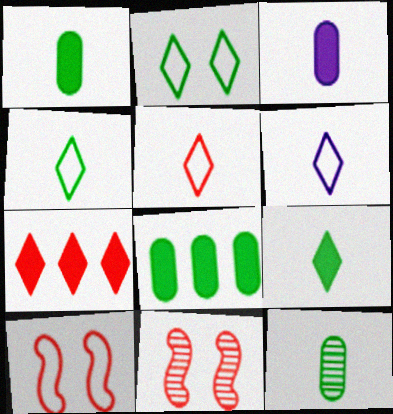[[4, 5, 6], 
[6, 8, 11]]